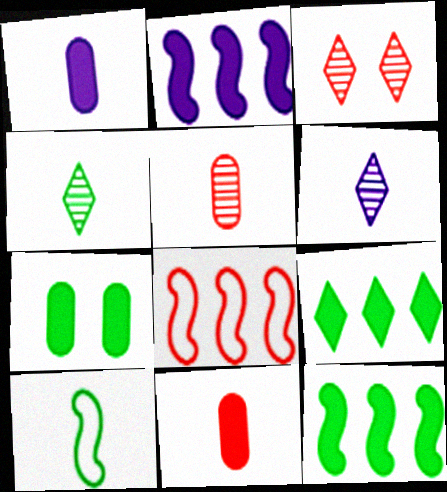[[3, 8, 11], 
[6, 7, 8], 
[6, 10, 11]]